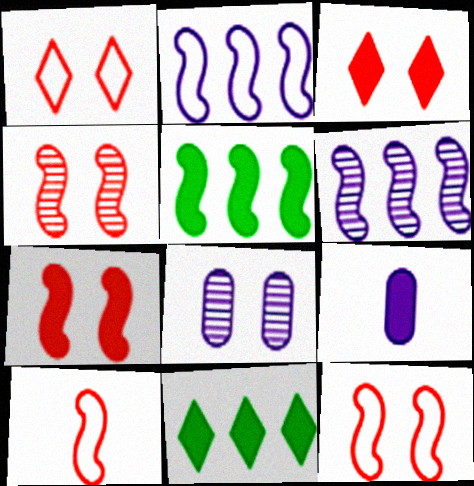[[3, 5, 9], 
[4, 7, 12], 
[7, 9, 11], 
[8, 10, 11]]